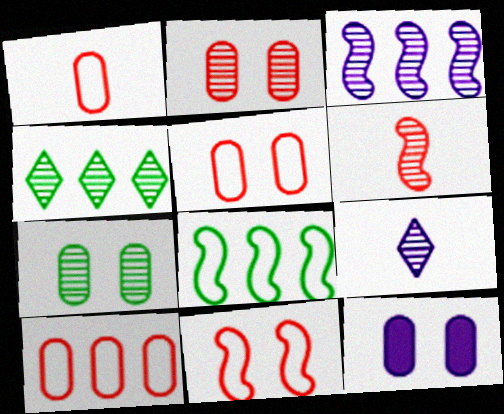[[1, 5, 10], 
[5, 7, 12]]